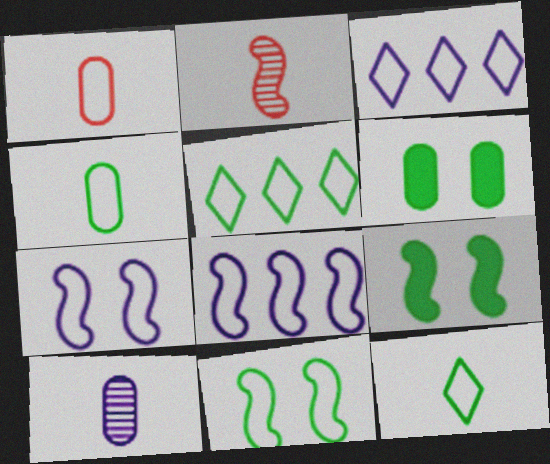[[1, 3, 11], 
[1, 5, 7], 
[2, 3, 6], 
[2, 8, 9], 
[4, 5, 11]]